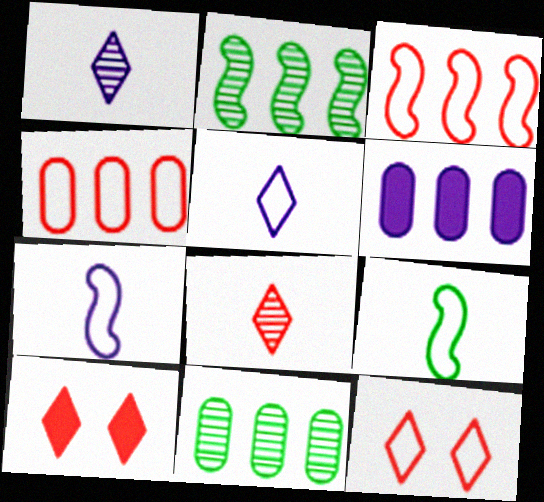[[4, 6, 11], 
[7, 10, 11]]